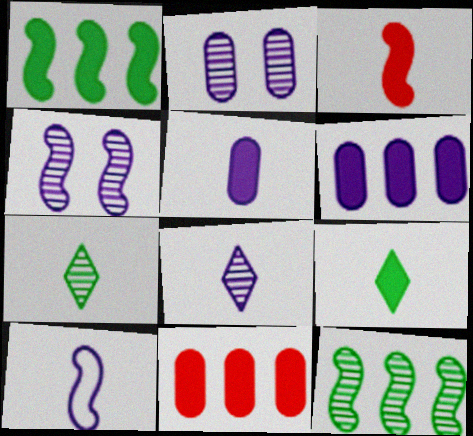[[3, 5, 9], 
[5, 8, 10]]